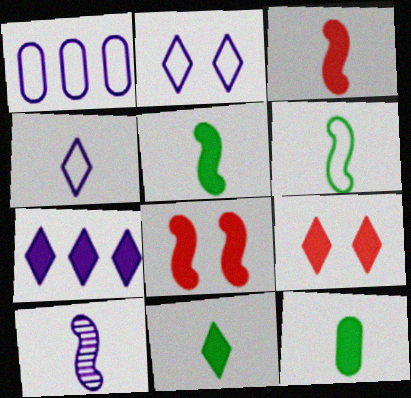[[3, 6, 10], 
[5, 11, 12], 
[7, 8, 12], 
[7, 9, 11]]